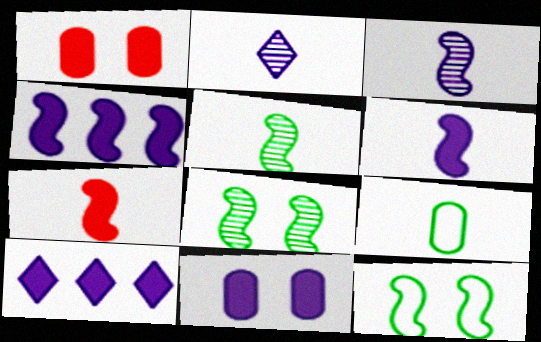[[2, 7, 9], 
[6, 10, 11]]